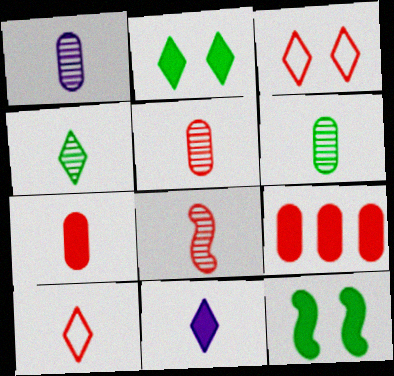[[1, 4, 8], 
[1, 5, 6], 
[3, 8, 9], 
[4, 10, 11], 
[7, 8, 10], 
[9, 11, 12]]